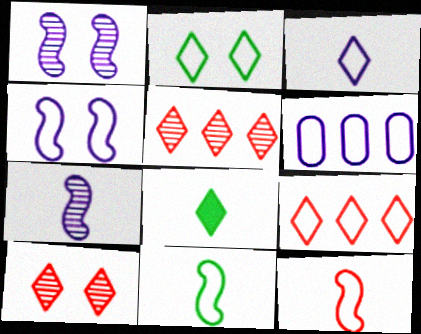[[2, 3, 9], 
[2, 6, 12], 
[3, 4, 6]]